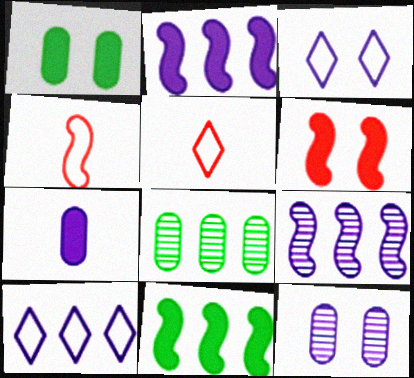[[1, 5, 9], 
[3, 7, 9], 
[5, 11, 12]]